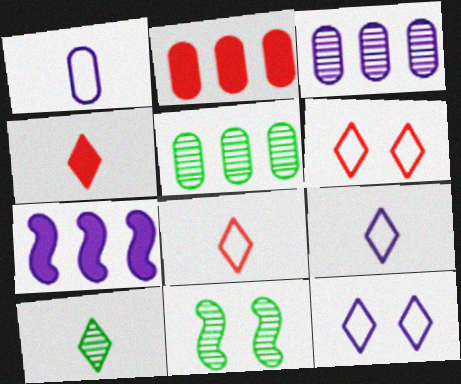[[2, 9, 11], 
[4, 9, 10], 
[5, 10, 11]]